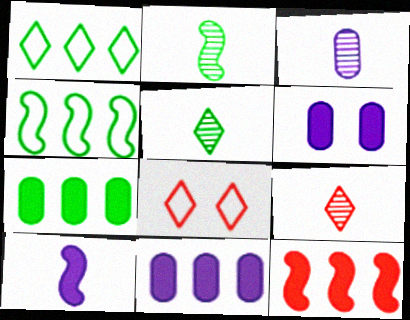[[2, 3, 9], 
[2, 8, 11], 
[4, 6, 9]]